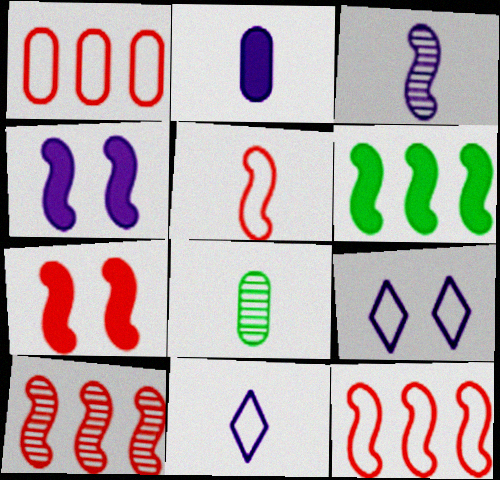[[2, 3, 11], 
[5, 7, 10]]